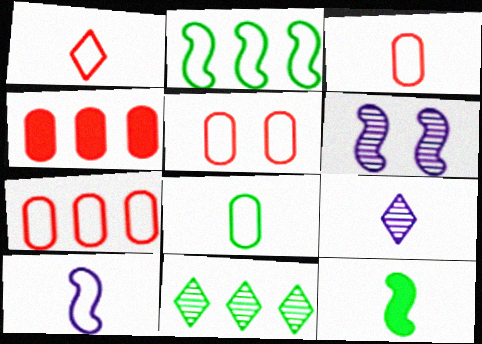[[1, 8, 10], 
[3, 5, 7], 
[3, 9, 12]]